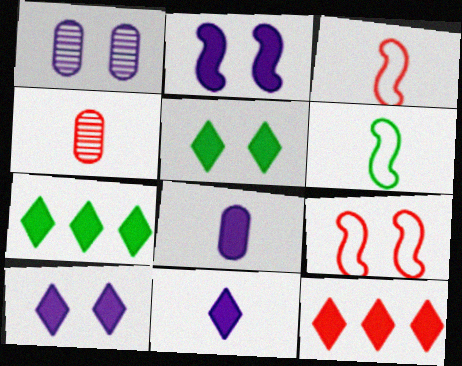[[1, 3, 7], 
[1, 5, 9], 
[1, 6, 12], 
[4, 6, 11], 
[4, 9, 12], 
[5, 11, 12]]